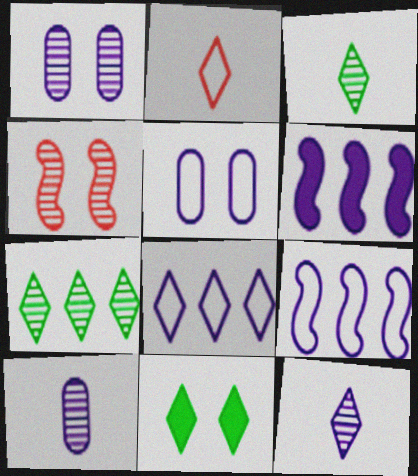[[4, 5, 11], 
[4, 7, 10], 
[5, 6, 12]]